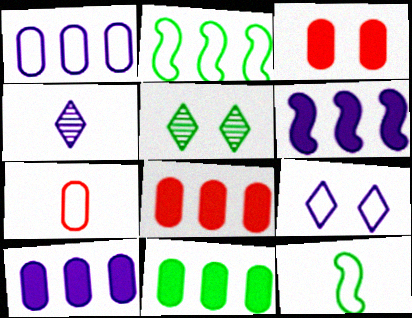[[2, 3, 4], 
[2, 7, 9], 
[5, 6, 7], 
[5, 11, 12], 
[8, 10, 11]]